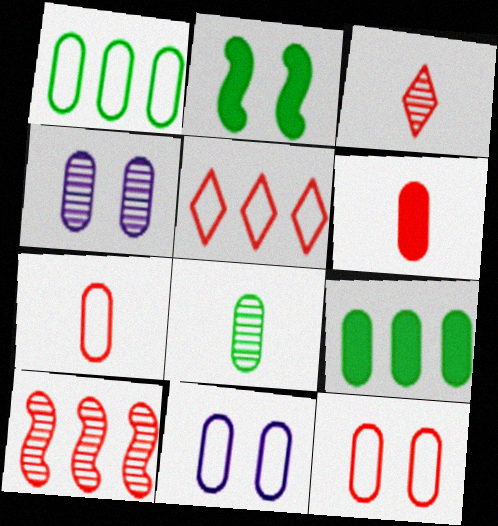[[1, 4, 6], 
[1, 7, 11], 
[4, 7, 9]]